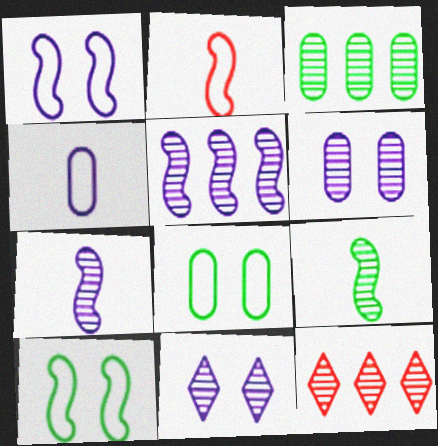[[3, 5, 12], 
[6, 9, 12]]